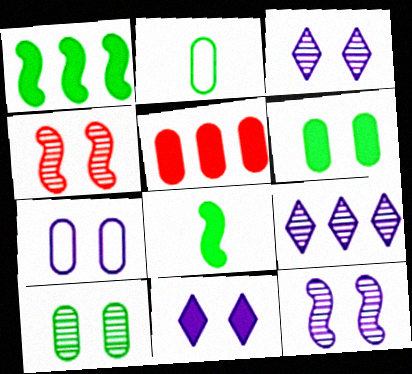[[3, 4, 10], 
[5, 8, 11], 
[7, 11, 12]]